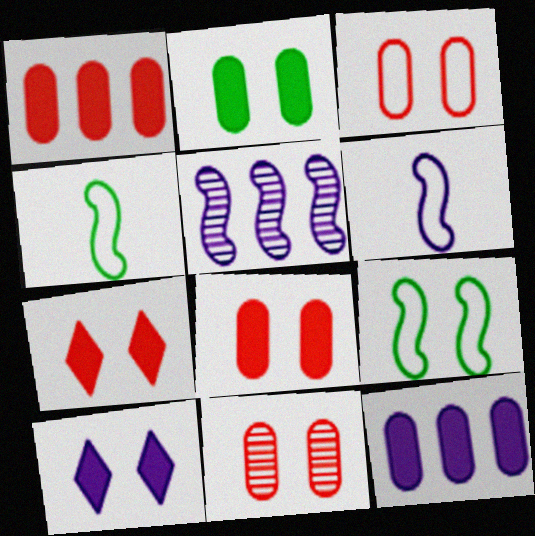[[3, 8, 11], 
[9, 10, 11]]